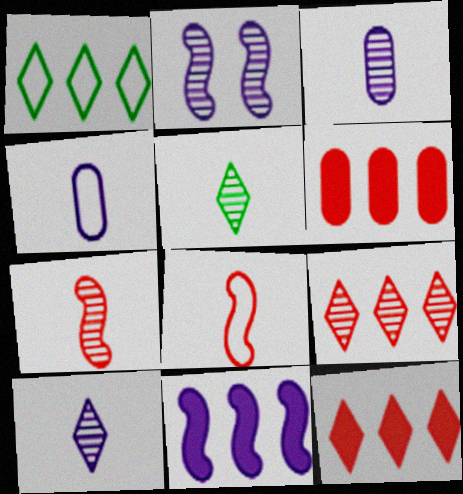[[3, 5, 7]]